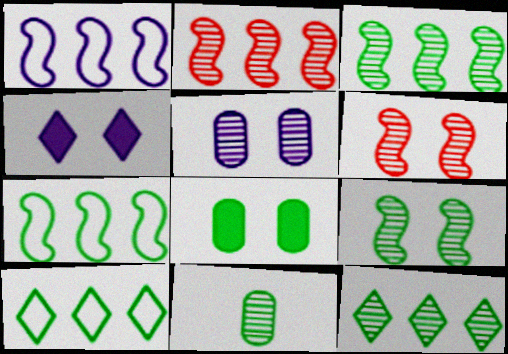[[9, 11, 12]]